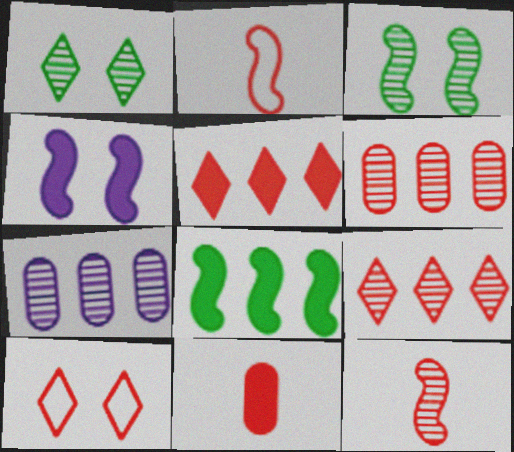[[1, 7, 12]]